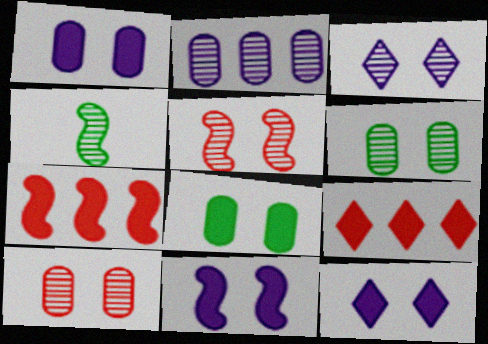[[1, 11, 12], 
[3, 5, 6]]